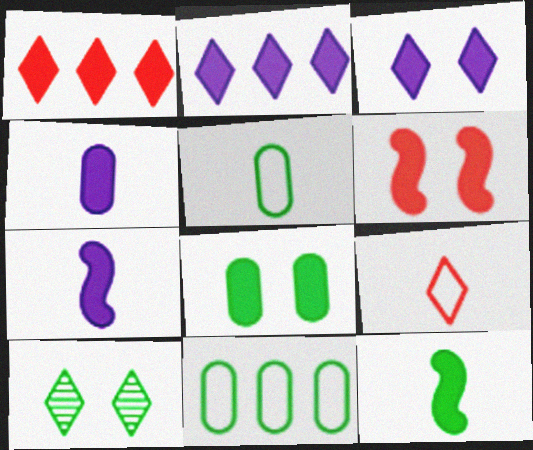[[1, 7, 8], 
[2, 9, 10], 
[3, 6, 8], 
[10, 11, 12]]